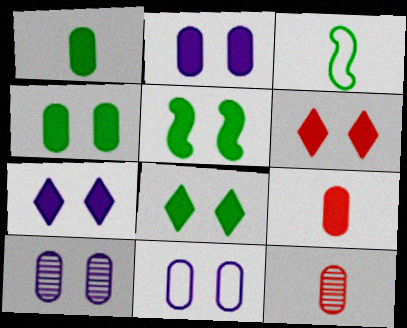[[2, 5, 6], 
[2, 10, 11], 
[4, 5, 8], 
[6, 7, 8]]